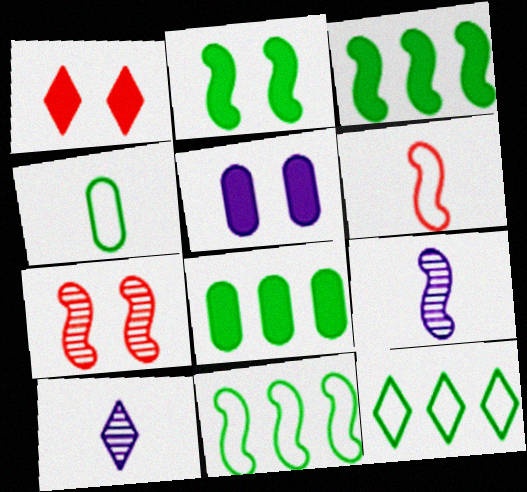[[1, 2, 5], 
[1, 10, 12]]